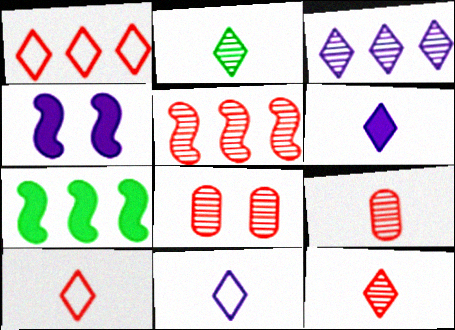[[2, 6, 10], 
[5, 8, 12], 
[7, 8, 11]]